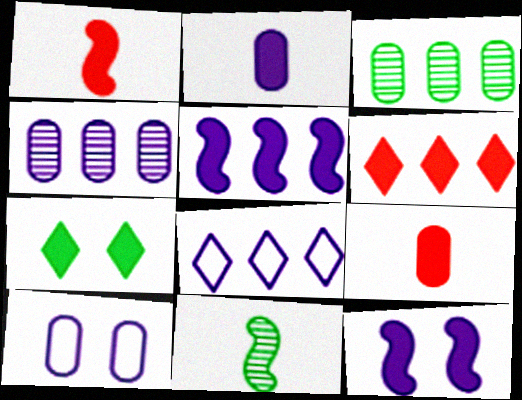[[2, 4, 10], 
[3, 9, 10], 
[4, 5, 8], 
[5, 7, 9], 
[6, 10, 11]]